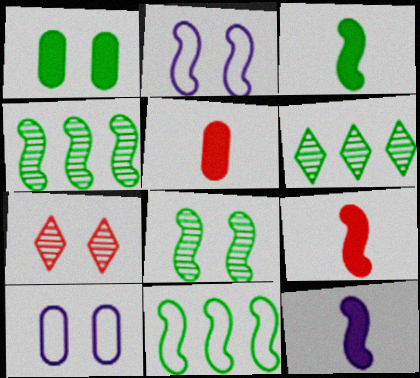[[1, 2, 7], 
[2, 4, 9], 
[2, 5, 6], 
[3, 8, 11], 
[3, 9, 12], 
[6, 9, 10]]